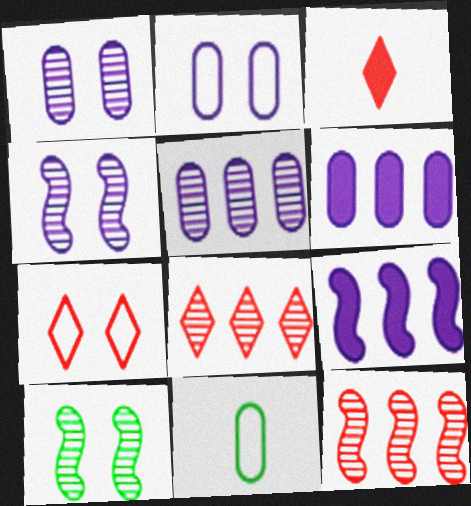[[3, 7, 8]]